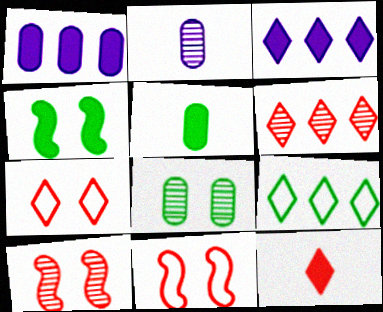[[1, 4, 12], 
[3, 6, 9], 
[6, 7, 12]]